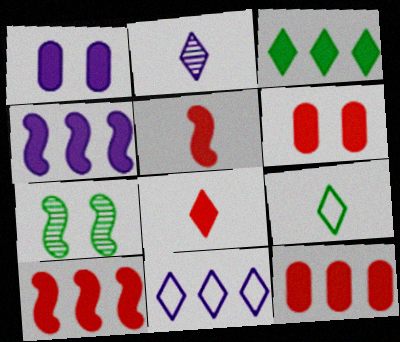[[1, 3, 5], 
[2, 8, 9], 
[3, 4, 12], 
[6, 8, 10]]